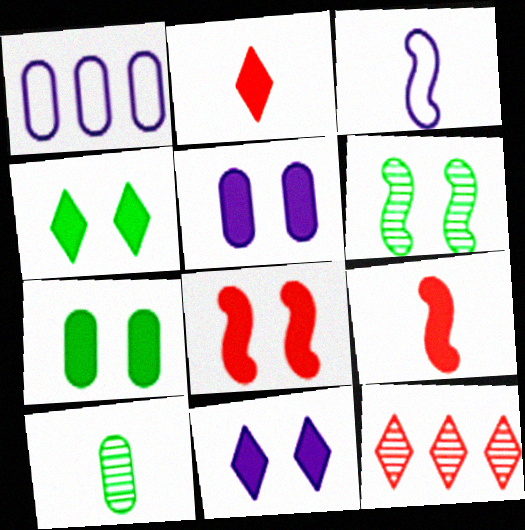[[1, 2, 6], 
[2, 3, 10], 
[3, 7, 12], 
[4, 5, 8], 
[7, 8, 11]]